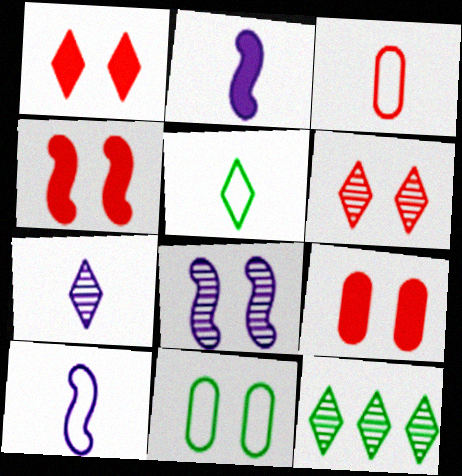[[1, 4, 9], 
[1, 8, 11], 
[3, 5, 10], 
[6, 7, 12], 
[9, 10, 12]]